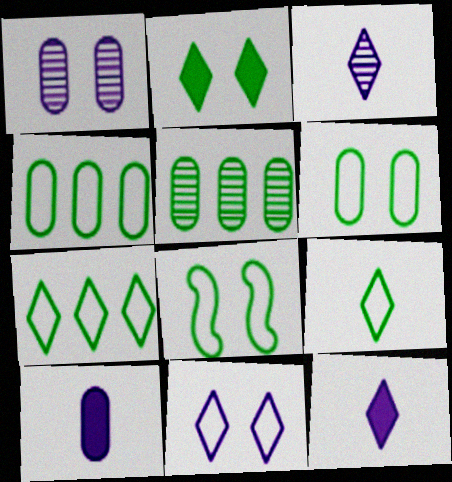[[4, 8, 9]]